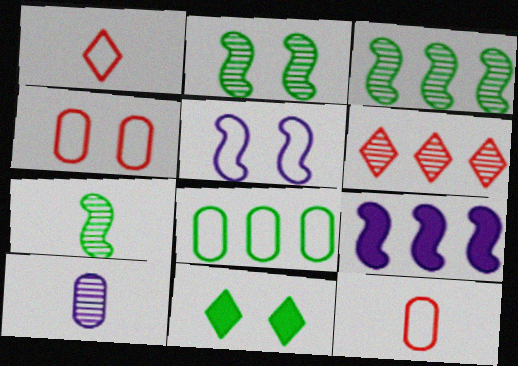[[1, 5, 8], 
[2, 3, 7], 
[2, 6, 10], 
[6, 8, 9], 
[7, 8, 11]]